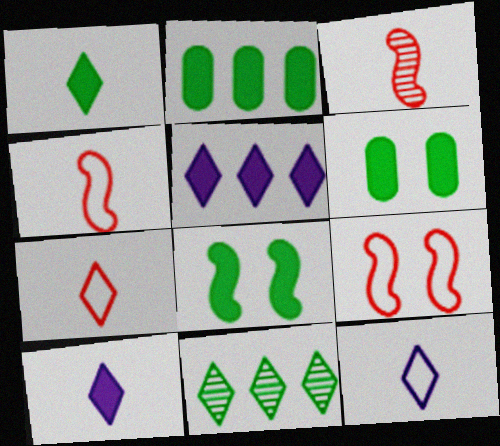[[1, 2, 8]]